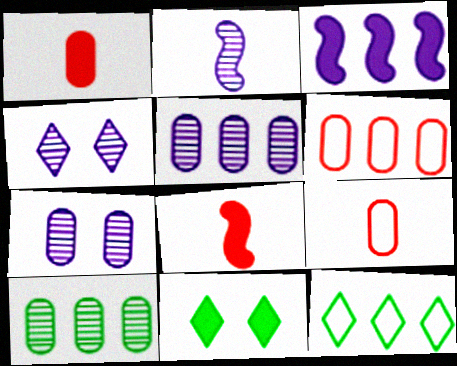[[1, 3, 11], 
[2, 4, 5], 
[2, 6, 11], 
[7, 8, 12]]